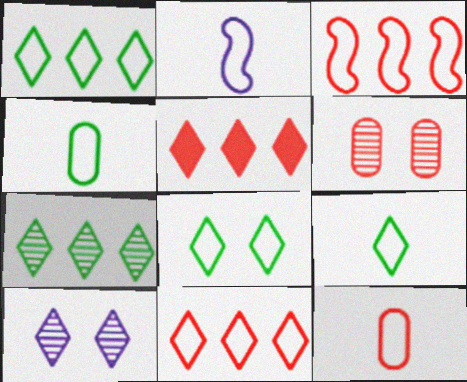[[1, 8, 9], 
[2, 9, 12], 
[5, 9, 10]]